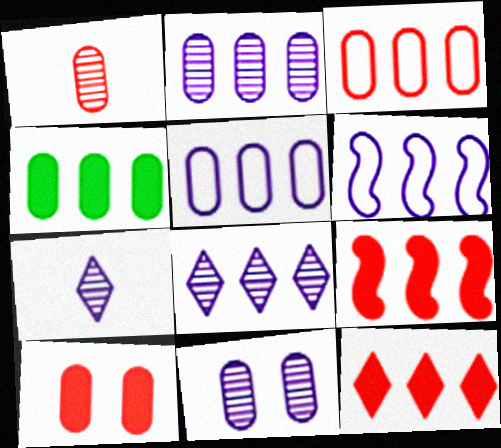[[1, 3, 10], 
[2, 3, 4]]